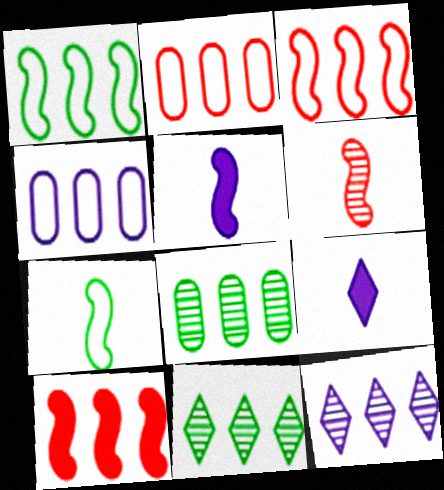[[4, 10, 11], 
[5, 6, 7]]